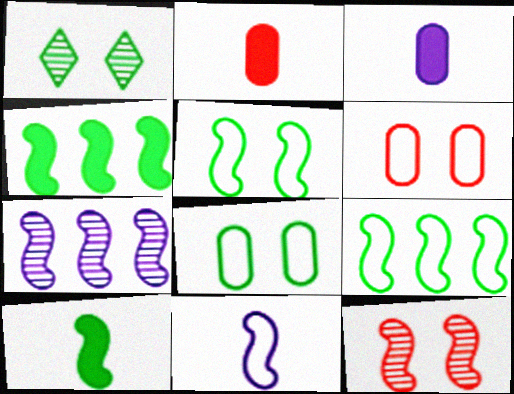[[4, 11, 12]]